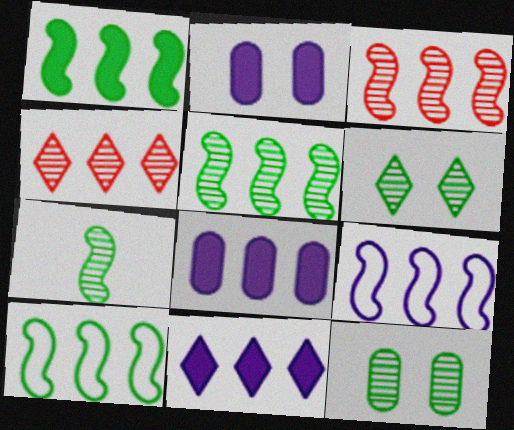[[1, 3, 9], 
[1, 5, 10], 
[4, 8, 10]]